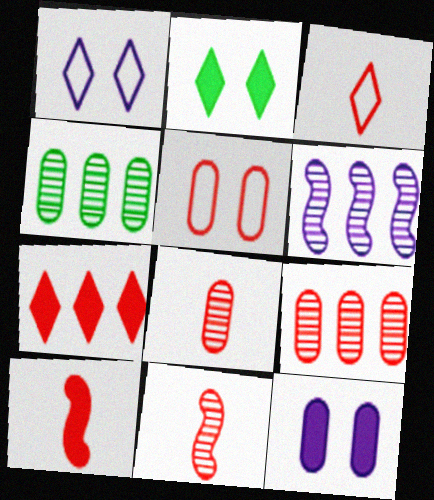[[1, 4, 10], 
[3, 8, 10], 
[5, 7, 11]]